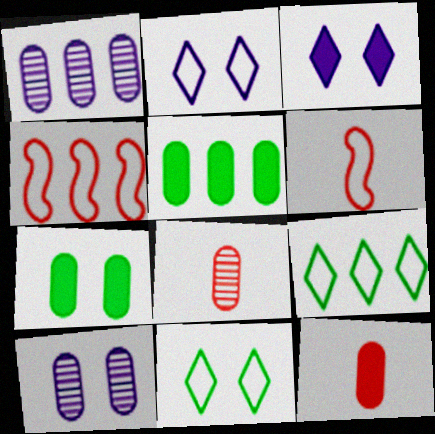[]